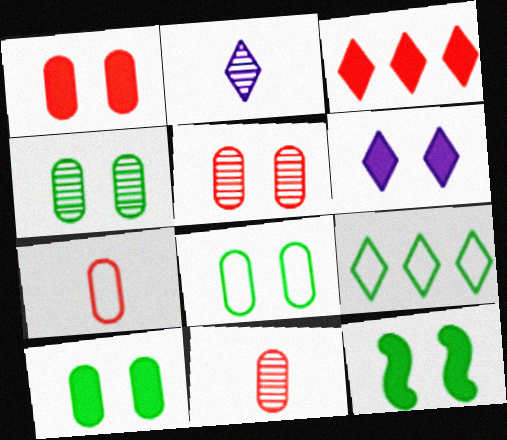[[1, 6, 12], 
[4, 8, 10]]